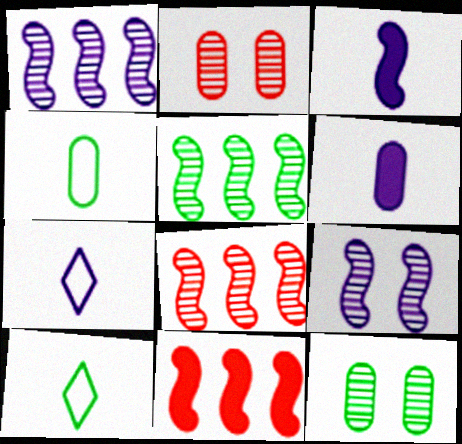[[1, 5, 8], 
[7, 11, 12]]